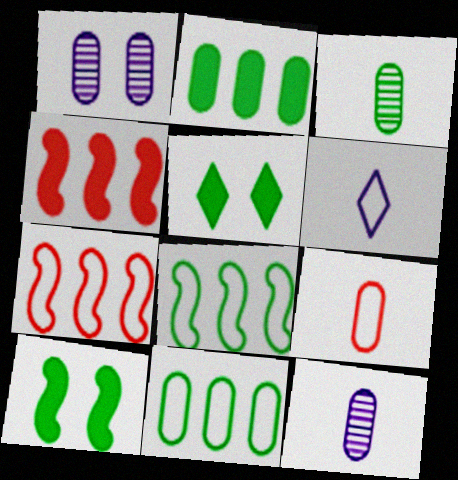[[1, 2, 9], 
[3, 5, 8], 
[5, 7, 12]]